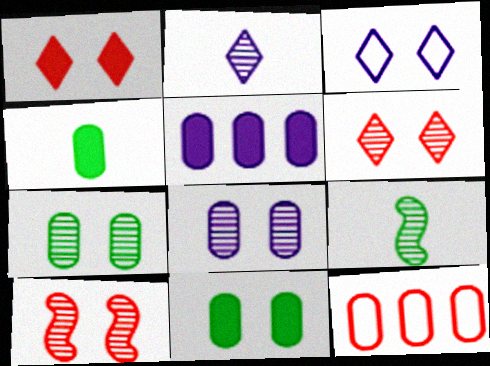[[3, 10, 11], 
[4, 8, 12]]